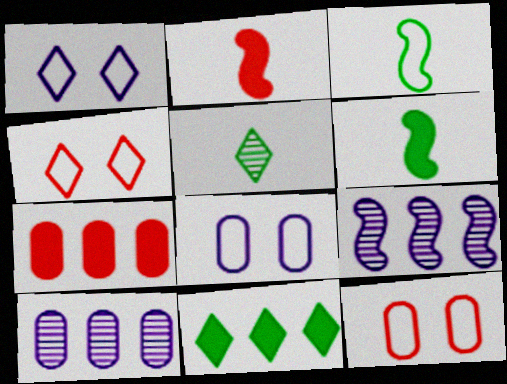[[4, 6, 10]]